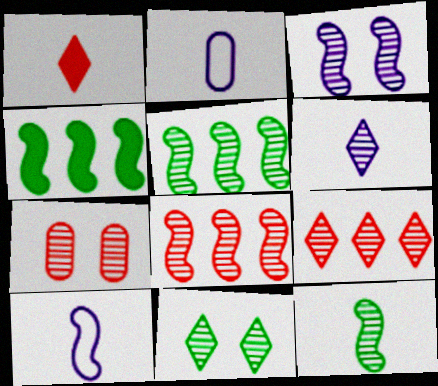[[1, 2, 12], 
[3, 7, 11], 
[3, 8, 12], 
[5, 6, 7], 
[6, 9, 11]]